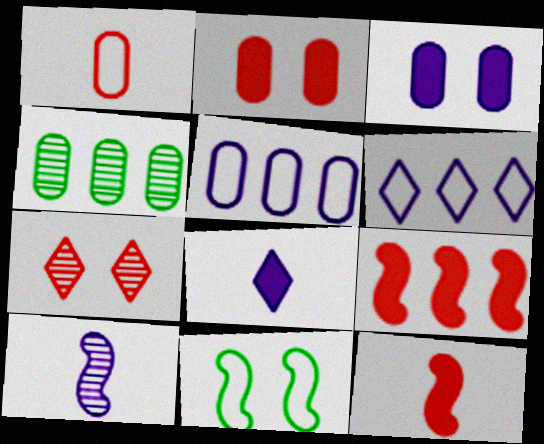[[1, 3, 4], 
[1, 6, 11], 
[1, 7, 9], 
[3, 6, 10], 
[3, 7, 11], 
[4, 6, 9], 
[4, 7, 10], 
[9, 10, 11]]